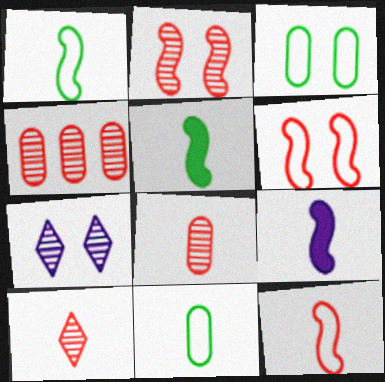[[2, 4, 10], 
[9, 10, 11]]